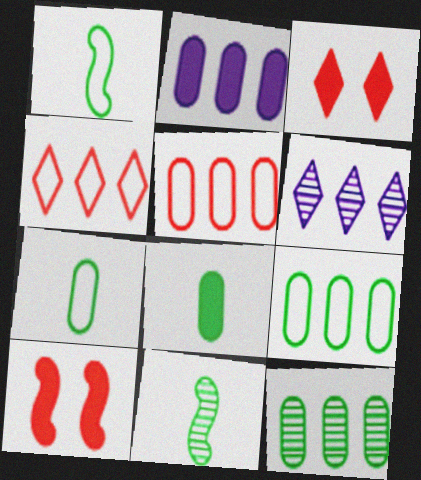[[2, 5, 12], 
[6, 7, 10]]